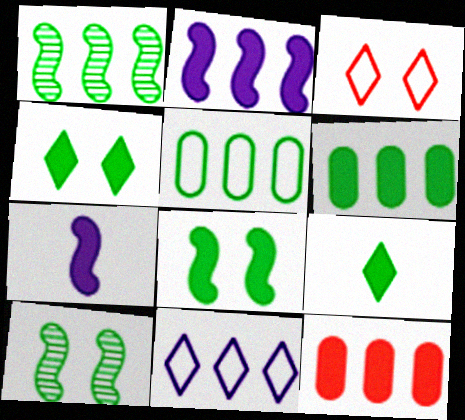[[1, 11, 12], 
[4, 7, 12], 
[5, 9, 10], 
[6, 8, 9]]